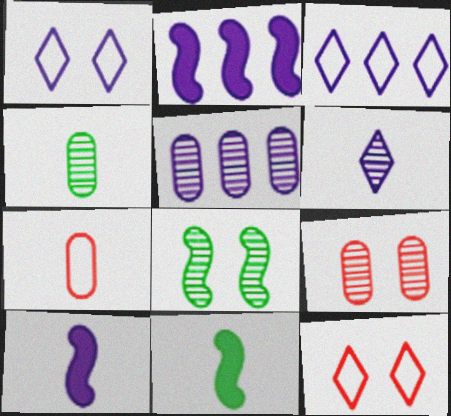[[1, 5, 10], 
[2, 3, 5], 
[2, 4, 12], 
[3, 9, 11], 
[4, 5, 9], 
[5, 11, 12], 
[6, 7, 11]]